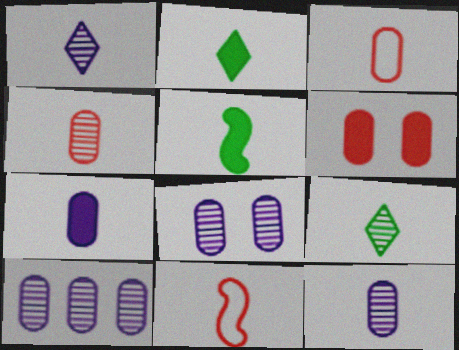[[1, 3, 5], 
[2, 11, 12], 
[7, 9, 11], 
[8, 10, 12]]